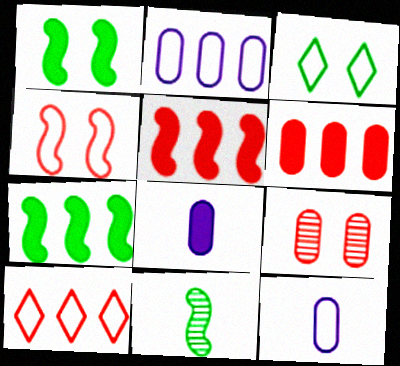[]